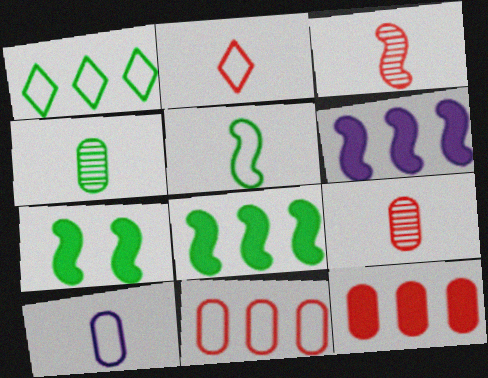[[1, 4, 7], 
[2, 5, 10]]